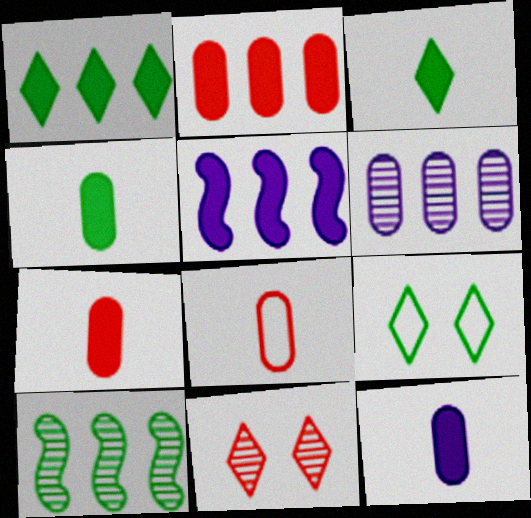[[1, 2, 5], 
[4, 7, 12], 
[4, 9, 10]]